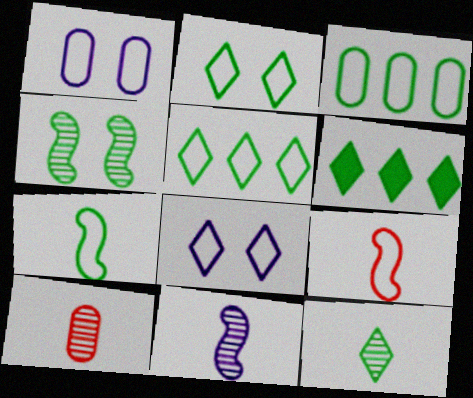[[1, 5, 9], 
[2, 3, 7], 
[2, 6, 12], 
[3, 8, 9], 
[10, 11, 12]]